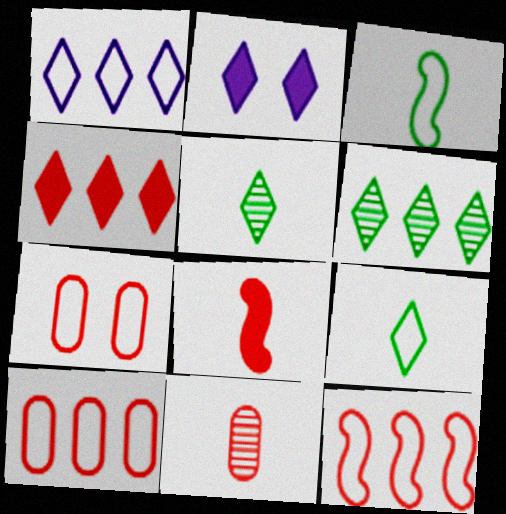[[1, 3, 7], 
[1, 4, 6]]